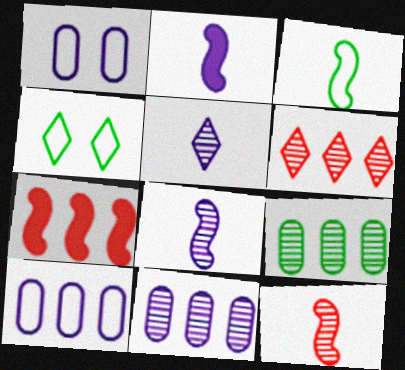[[2, 3, 12]]